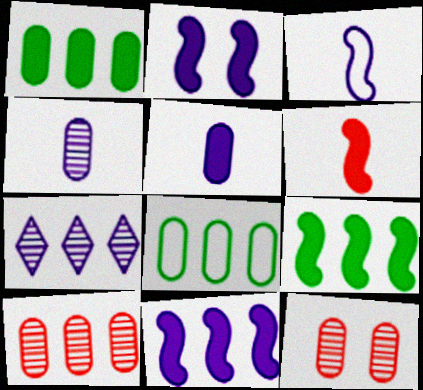[[2, 6, 9], 
[5, 8, 12]]